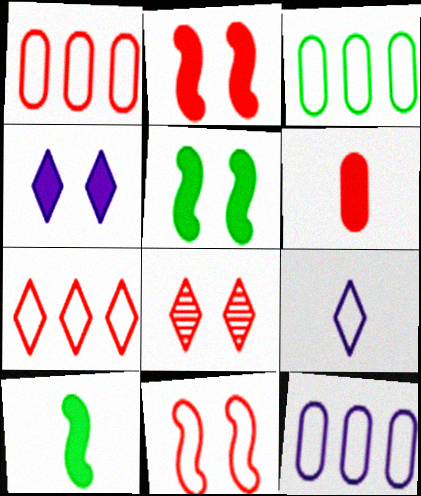[[1, 3, 12], 
[3, 9, 11], 
[8, 10, 12]]